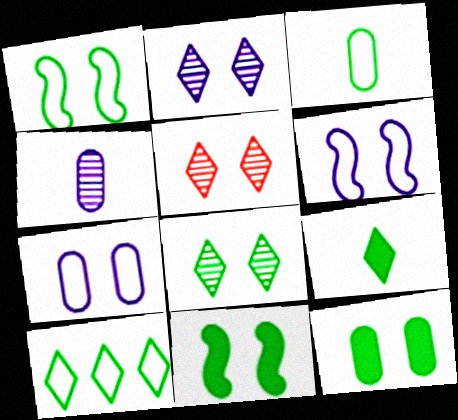[[1, 3, 10], 
[1, 8, 12], 
[2, 5, 8], 
[5, 6, 12], 
[5, 7, 11], 
[8, 9, 10]]